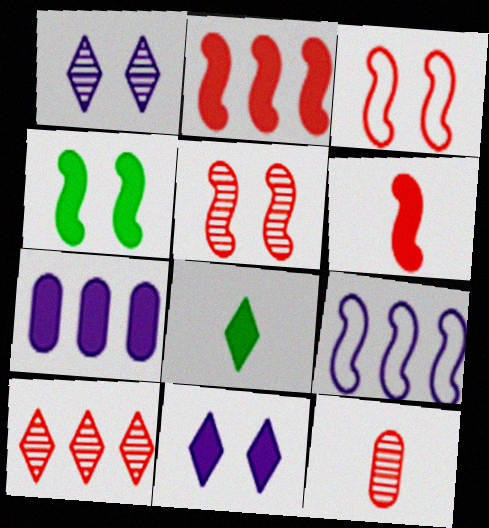[[5, 10, 12]]